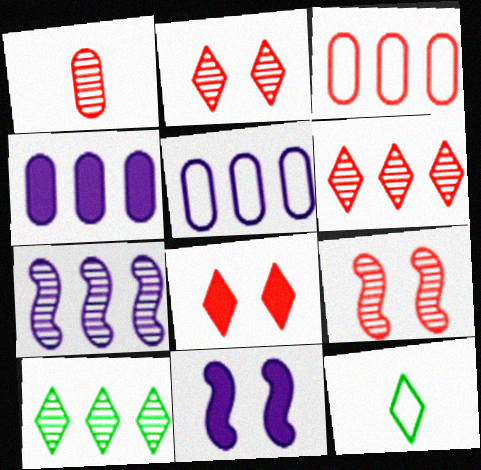[[1, 6, 9], 
[4, 9, 12]]